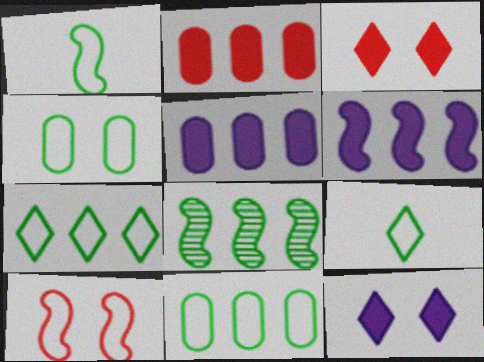[[1, 4, 7]]